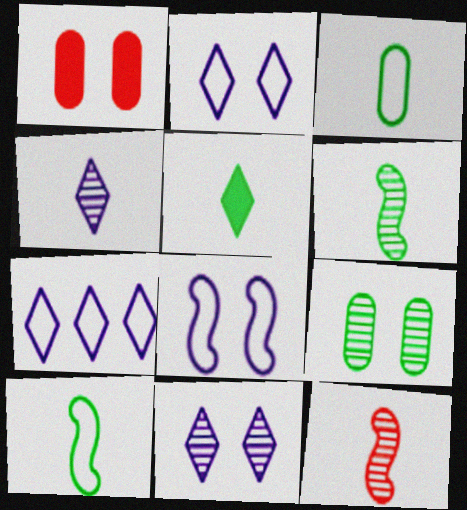[[1, 6, 7], 
[3, 5, 6]]